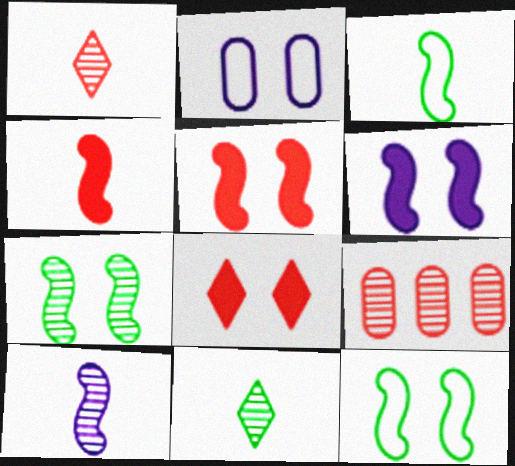[[2, 7, 8], 
[3, 4, 10]]